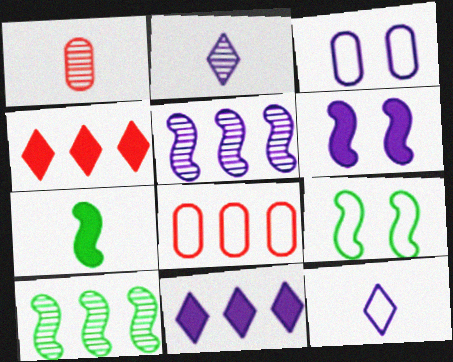[[1, 7, 12], 
[1, 9, 11], 
[7, 9, 10], 
[8, 9, 12], 
[8, 10, 11]]